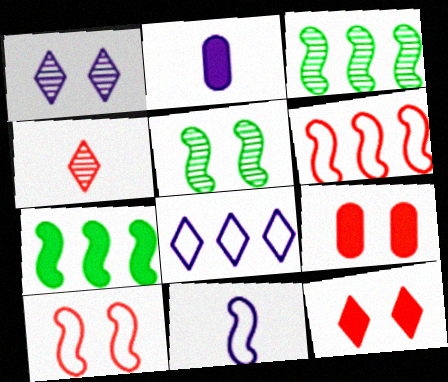[[2, 7, 12], 
[4, 6, 9]]